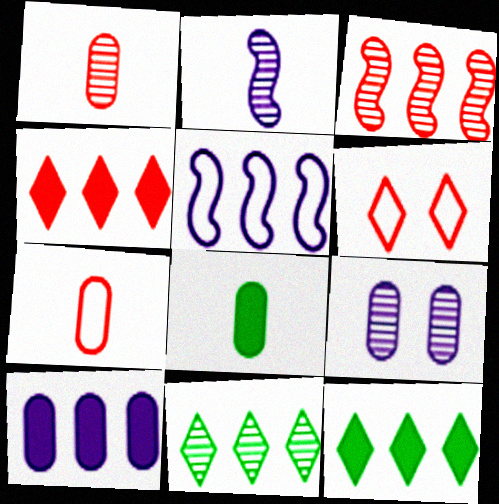[]